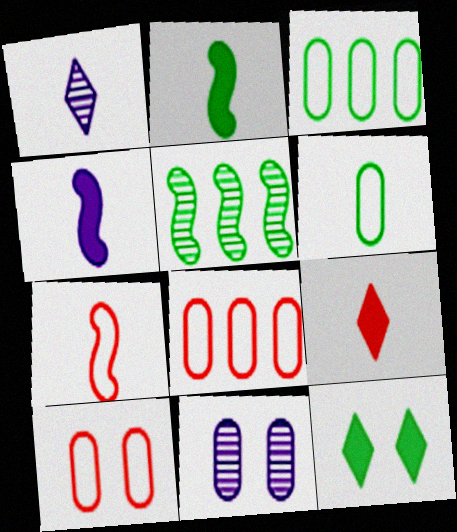[[5, 6, 12]]